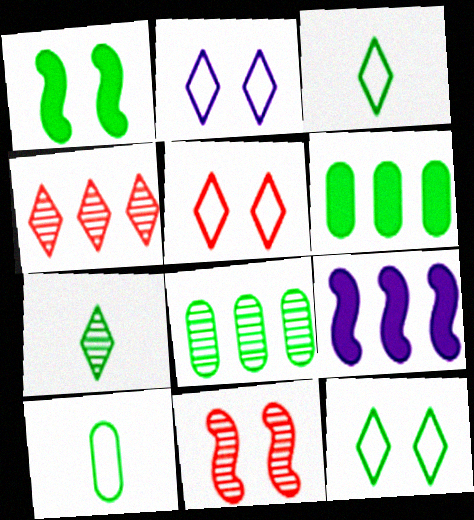[[1, 3, 8], 
[2, 5, 12]]